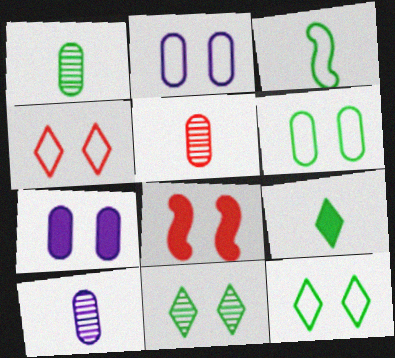[[1, 3, 9], 
[1, 5, 10], 
[2, 8, 11]]